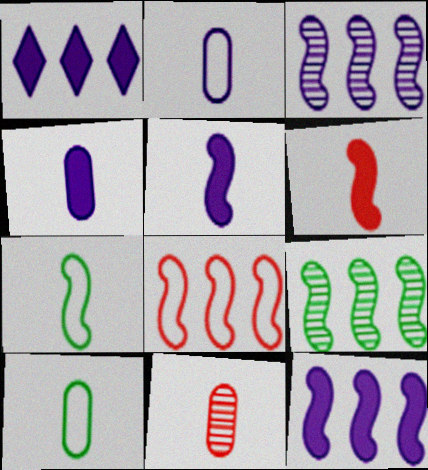[[4, 10, 11], 
[8, 9, 12]]